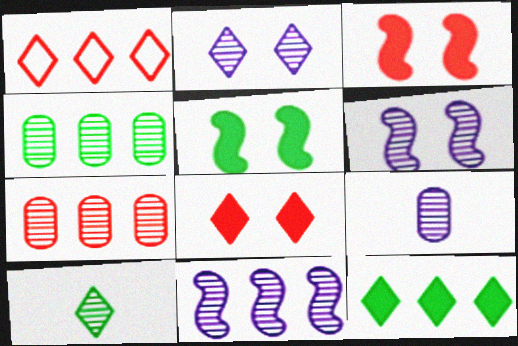[[1, 5, 9], 
[2, 9, 11], 
[6, 7, 10]]